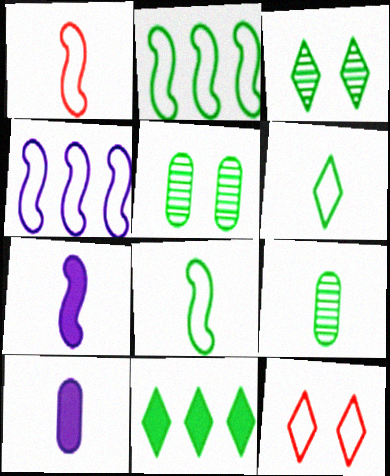[[3, 6, 11], 
[5, 8, 11]]